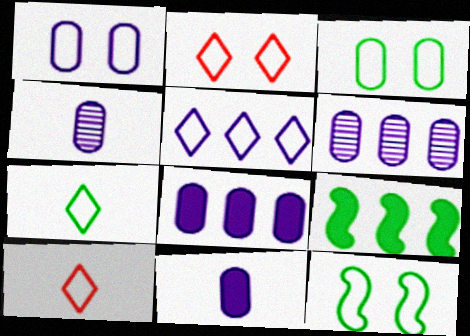[[1, 2, 12], 
[1, 4, 8], 
[1, 6, 11], 
[2, 4, 9], 
[2, 5, 7]]